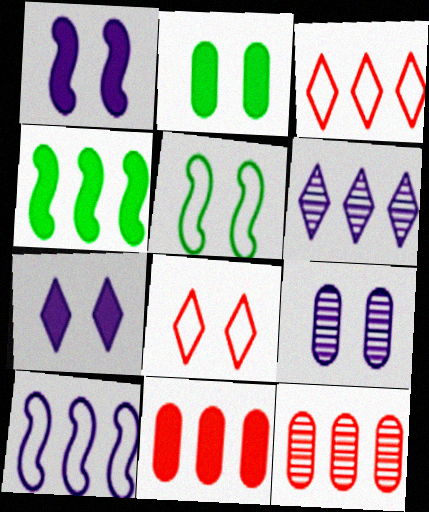[]